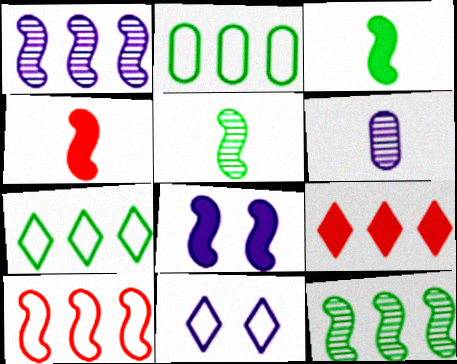[[1, 2, 9], 
[5, 8, 10]]